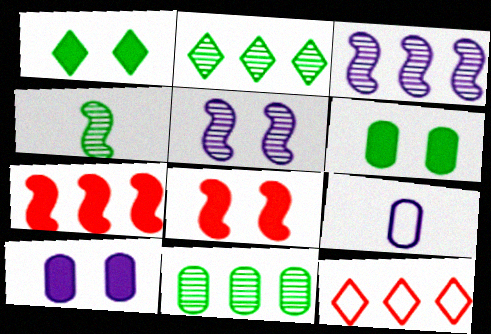[[1, 8, 10], 
[2, 8, 9], 
[4, 10, 12]]